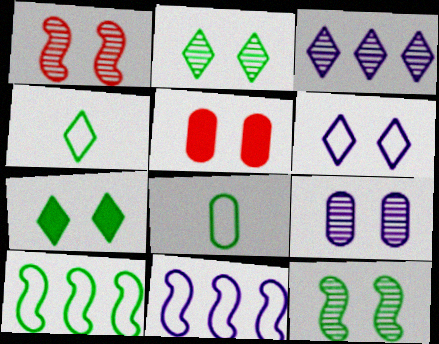[[1, 2, 9], 
[5, 6, 12]]